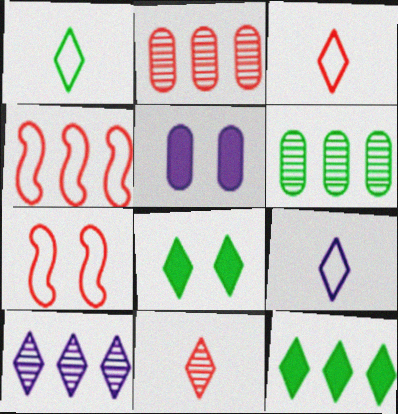[[1, 3, 9], 
[3, 8, 10]]